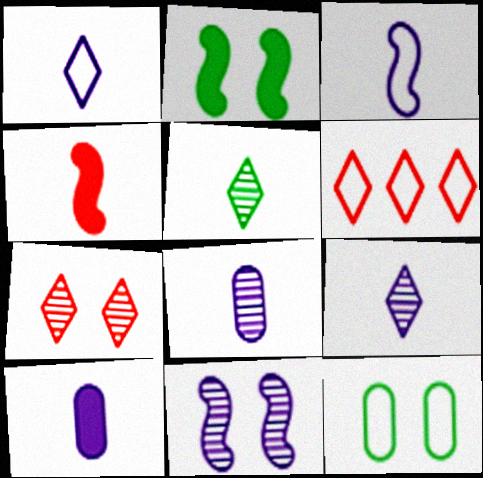[[2, 6, 8], 
[3, 6, 12], 
[3, 9, 10]]